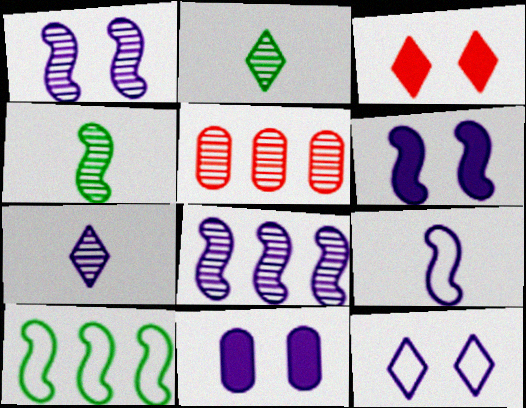[[1, 2, 5], 
[1, 11, 12], 
[6, 8, 9]]